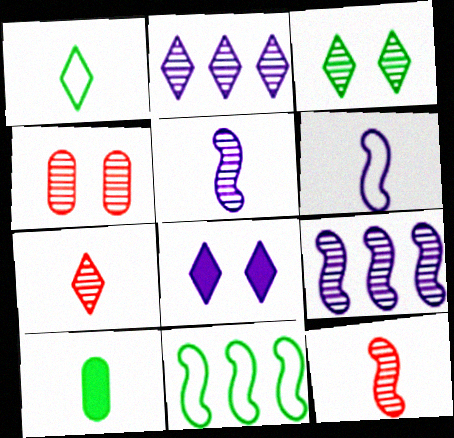[[2, 3, 7], 
[3, 10, 11], 
[6, 7, 10]]